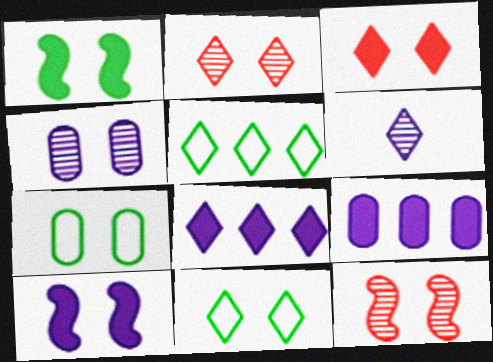[[2, 7, 10], 
[3, 5, 6]]